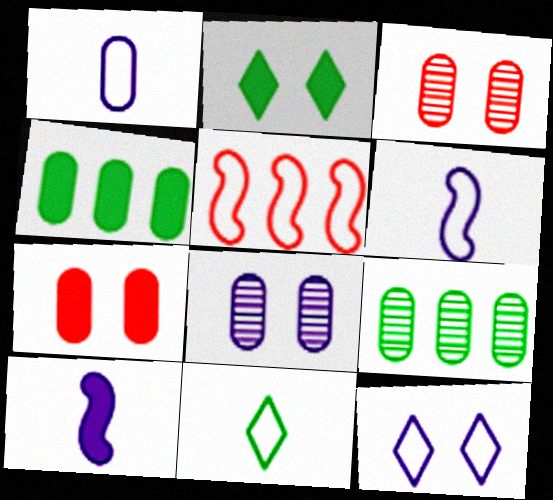[[1, 3, 4], 
[1, 7, 9]]